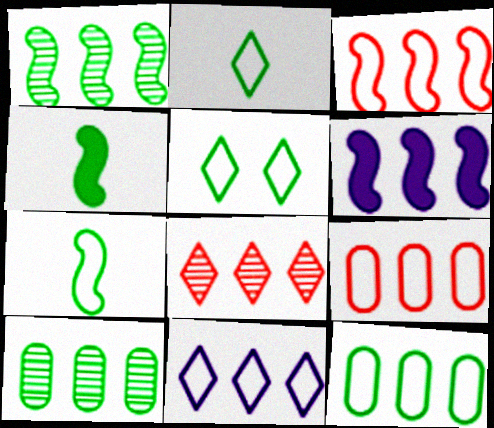[[1, 3, 6], 
[3, 11, 12], 
[4, 5, 10], 
[5, 7, 12], 
[6, 8, 12]]